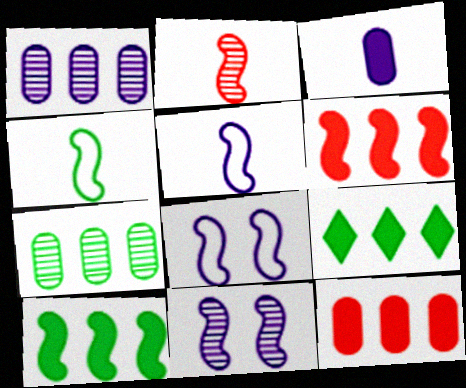[[2, 8, 10], 
[4, 6, 11]]